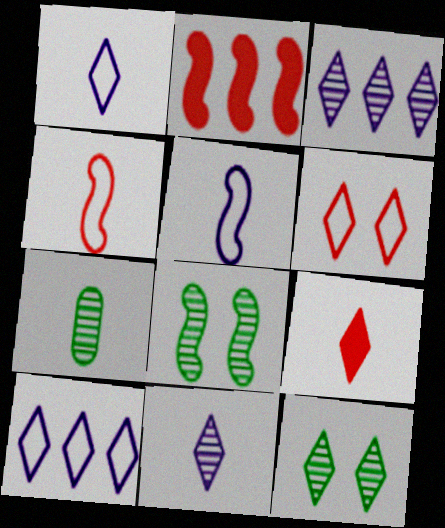[[2, 5, 8], 
[5, 7, 9], 
[9, 10, 12]]